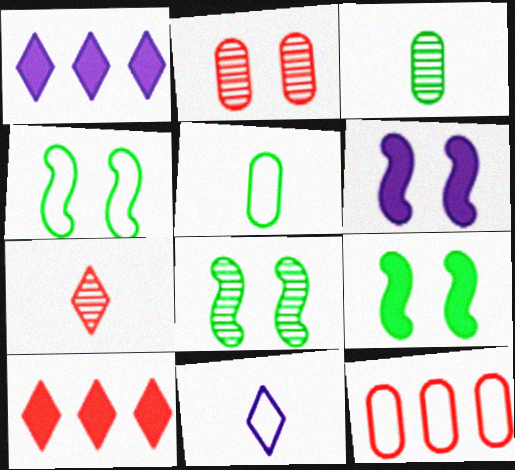[[4, 8, 9], 
[4, 11, 12]]